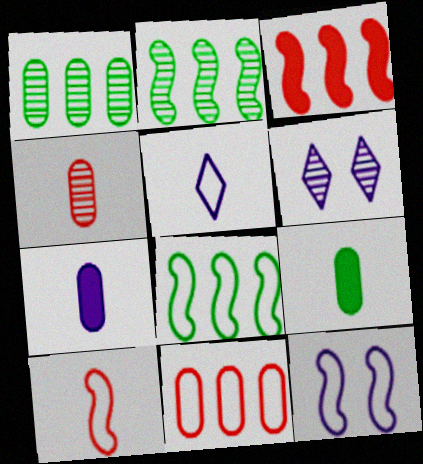[[2, 4, 6], 
[8, 10, 12]]